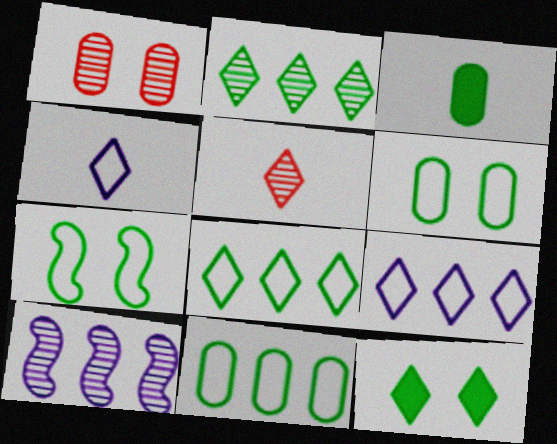[[2, 3, 7], 
[5, 9, 12]]